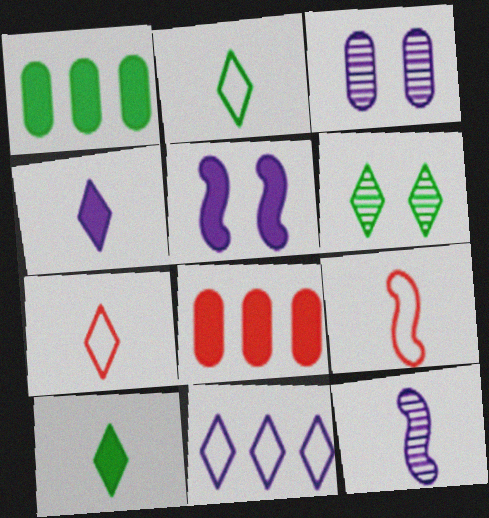[[5, 8, 10]]